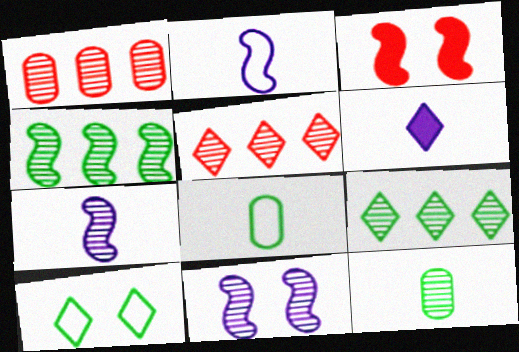[[2, 3, 4], 
[5, 6, 10], 
[5, 11, 12]]